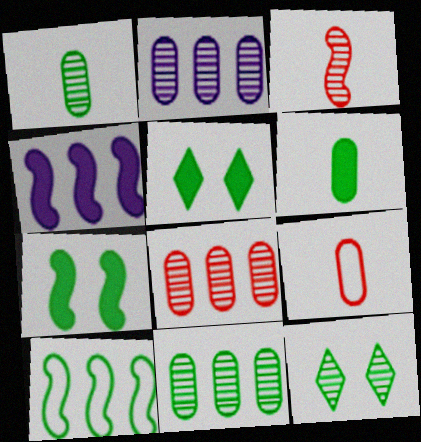[[1, 5, 10], 
[2, 3, 12], 
[2, 8, 11], 
[4, 9, 12], 
[6, 10, 12]]